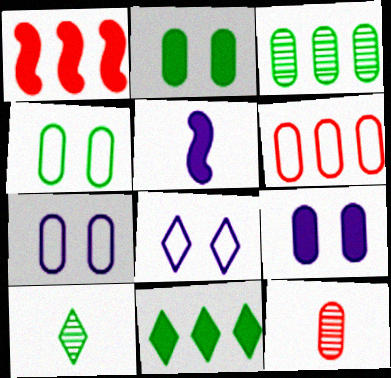[[1, 7, 10]]